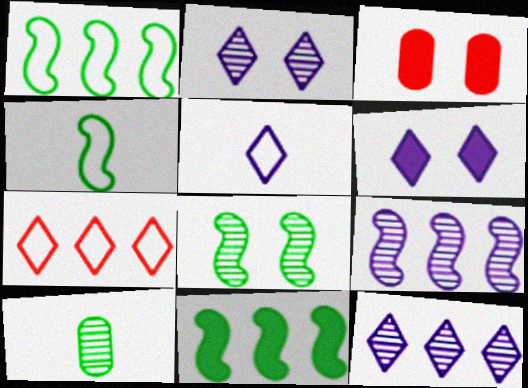[[3, 4, 12], 
[4, 8, 11], 
[5, 6, 12]]